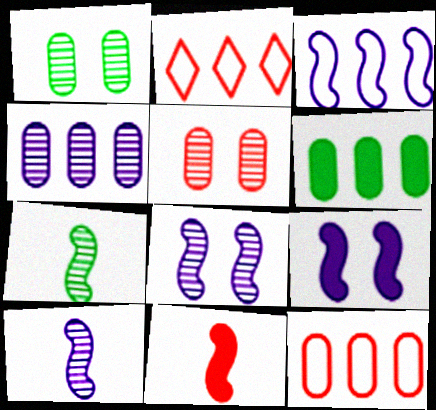[[2, 5, 11], 
[3, 9, 10], 
[4, 6, 12]]